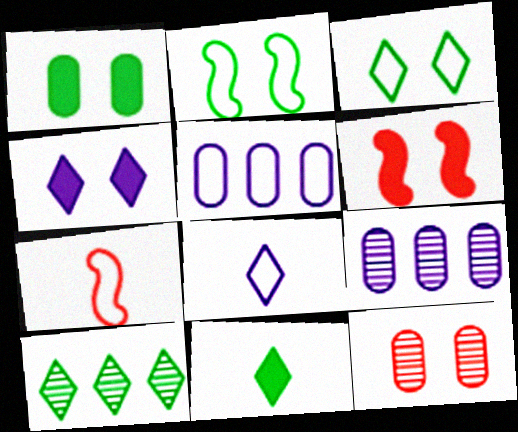[[1, 4, 6], 
[2, 4, 12], 
[3, 5, 7], 
[3, 10, 11]]